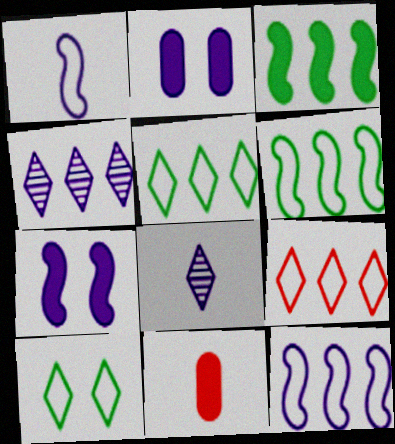[[1, 2, 4], 
[2, 8, 12]]